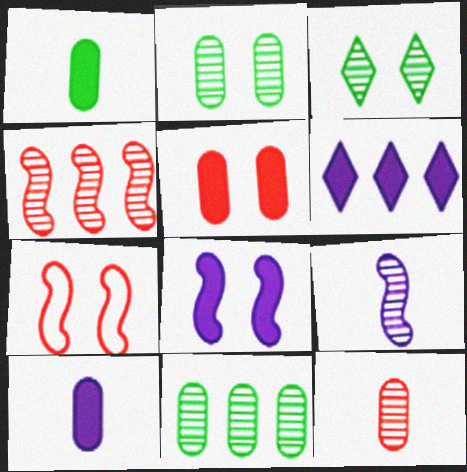[[6, 8, 10]]